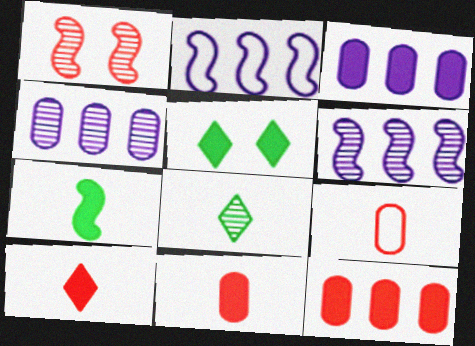[[1, 2, 7], 
[1, 4, 8], 
[5, 6, 9]]